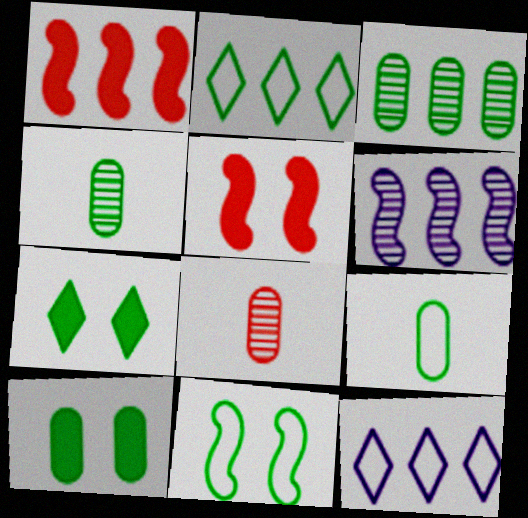[[1, 3, 12], 
[2, 9, 11], 
[3, 9, 10], 
[4, 5, 12]]